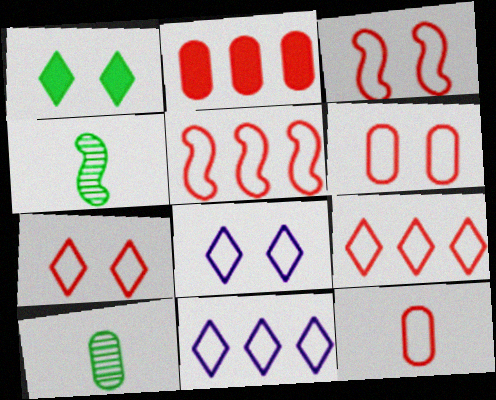[[2, 4, 8], 
[3, 6, 7], 
[3, 9, 12], 
[5, 7, 12]]